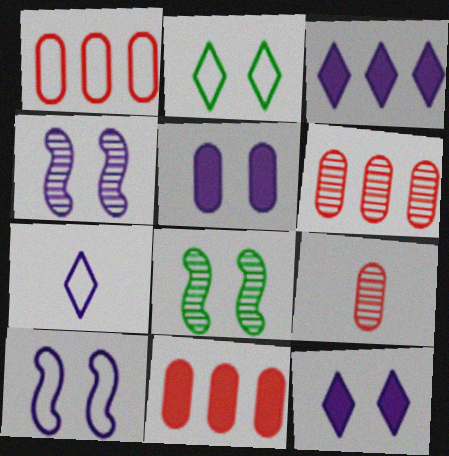[[1, 6, 11], 
[7, 8, 11]]